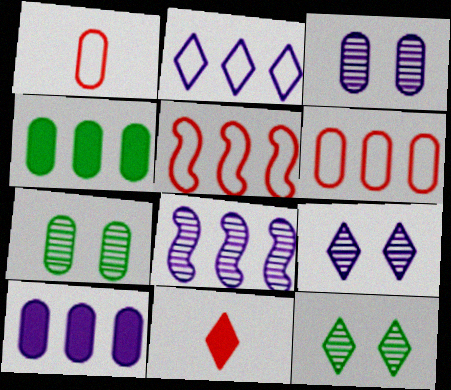[[1, 3, 4], 
[1, 7, 10], 
[2, 8, 10], 
[2, 11, 12]]